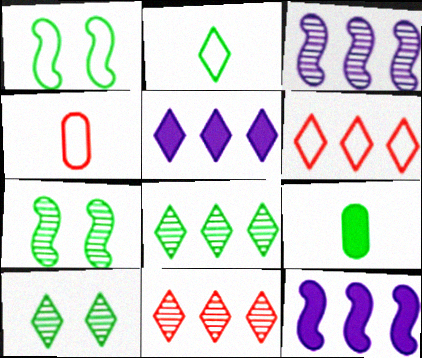[[1, 8, 9], 
[4, 5, 7], 
[4, 10, 12], 
[5, 6, 8]]